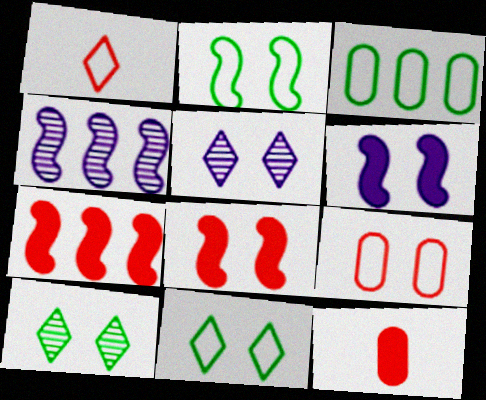[[4, 11, 12], 
[6, 9, 10]]